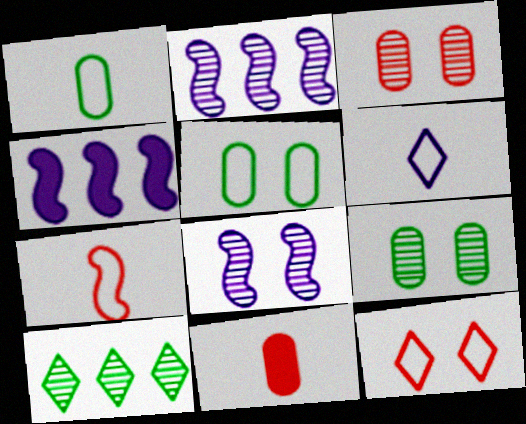[[1, 6, 7]]